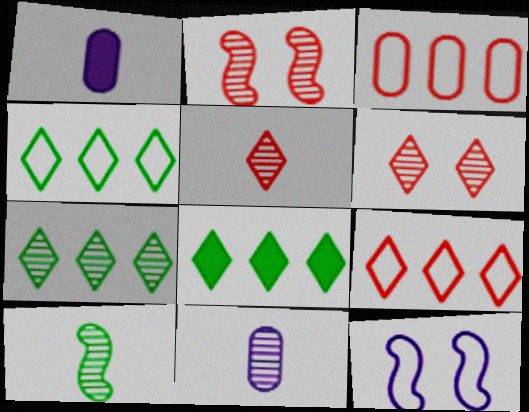[[1, 2, 4], 
[2, 7, 11], 
[4, 7, 8], 
[5, 10, 11]]